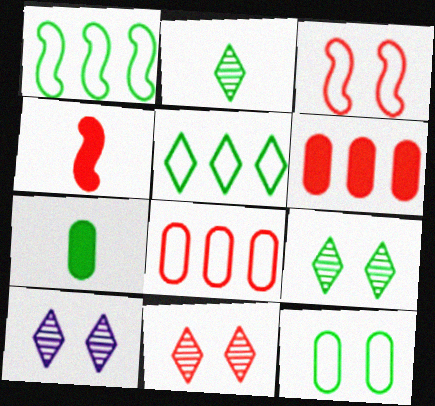[[1, 7, 9], 
[4, 8, 11], 
[9, 10, 11]]